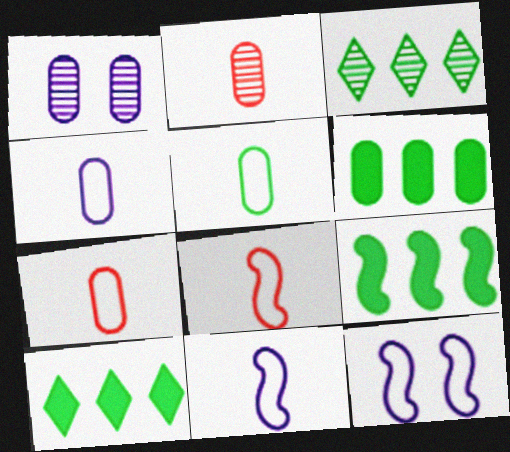[[1, 6, 7], 
[1, 8, 10], 
[2, 10, 12], 
[4, 5, 7], 
[6, 9, 10]]